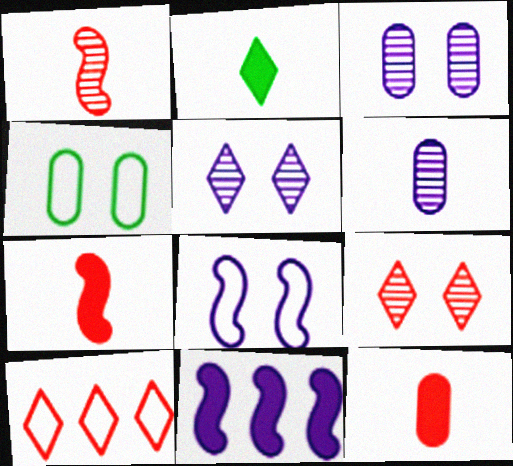[[2, 5, 10]]